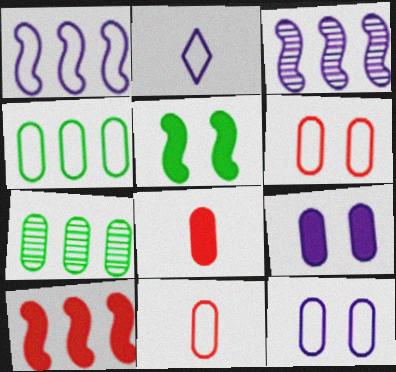[[1, 2, 12], 
[2, 3, 9], 
[4, 11, 12], 
[7, 8, 12], 
[7, 9, 11]]